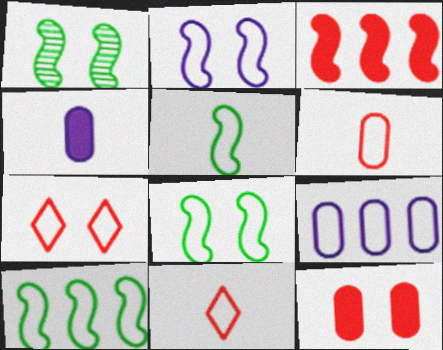[[5, 7, 9], 
[5, 8, 10], 
[8, 9, 11]]